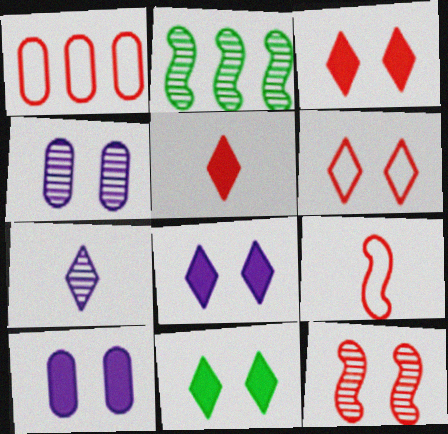[[1, 5, 12], 
[1, 6, 9], 
[3, 8, 11]]